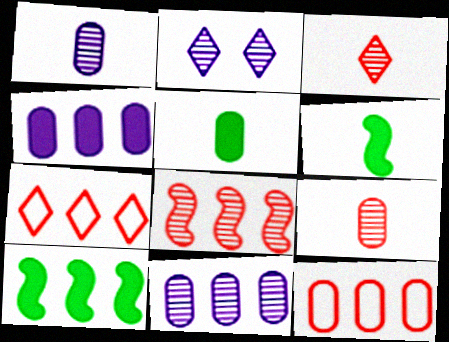[[2, 6, 12], 
[7, 10, 11]]